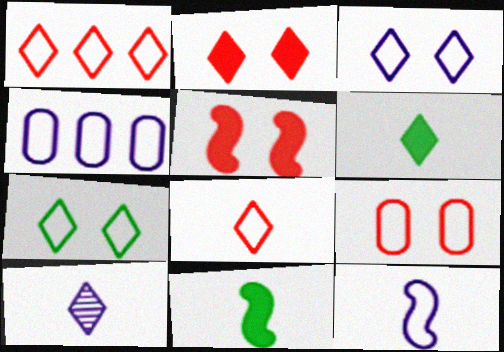[[3, 4, 12], 
[6, 8, 10]]